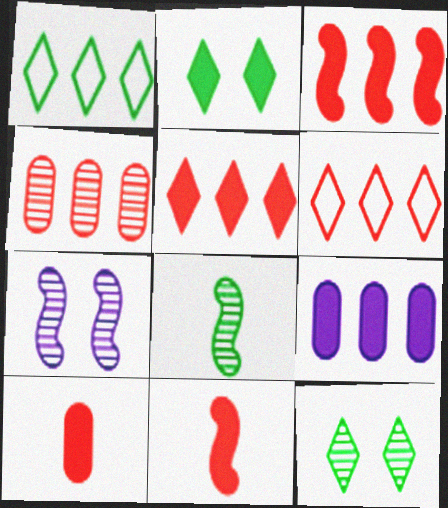[[1, 7, 10], 
[2, 9, 11], 
[3, 4, 6]]